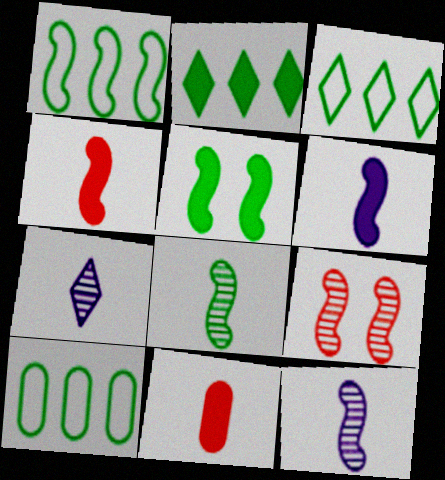[[1, 3, 10], 
[1, 5, 8], 
[1, 6, 9]]